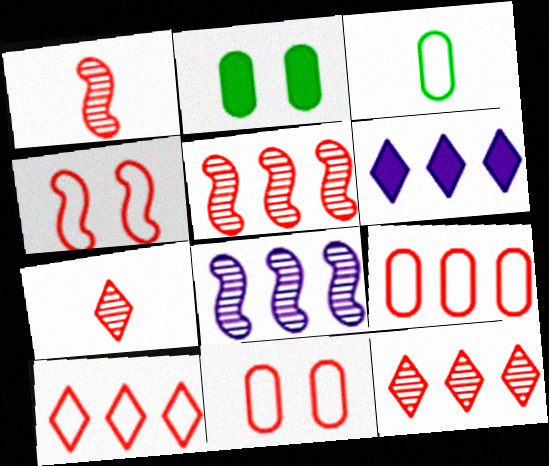[]